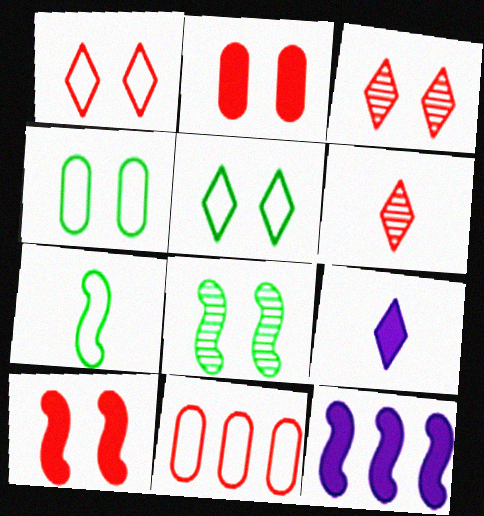[[4, 6, 12], 
[6, 10, 11], 
[8, 9, 11]]